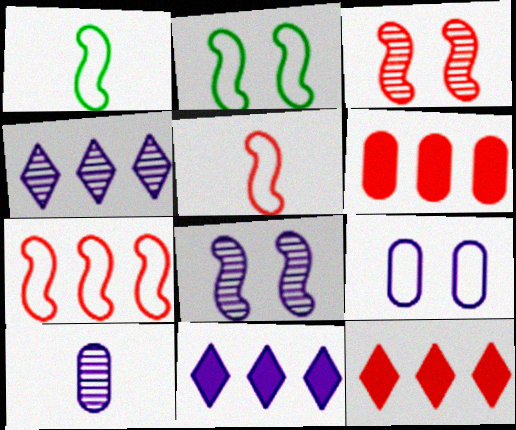[[2, 10, 12], 
[4, 8, 10]]